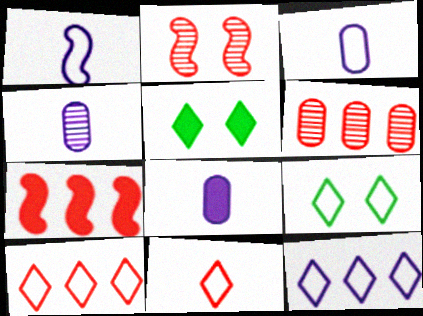[[1, 5, 6], 
[3, 4, 8], 
[4, 7, 9], 
[5, 7, 8], 
[6, 7, 10], 
[9, 11, 12]]